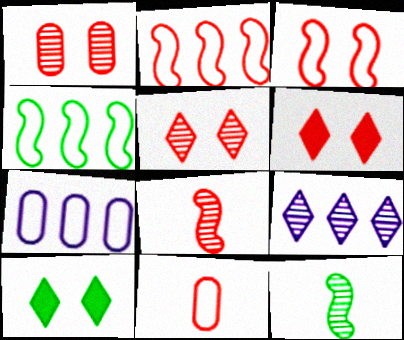[[1, 3, 6], 
[1, 9, 12], 
[6, 7, 12], 
[7, 8, 10]]